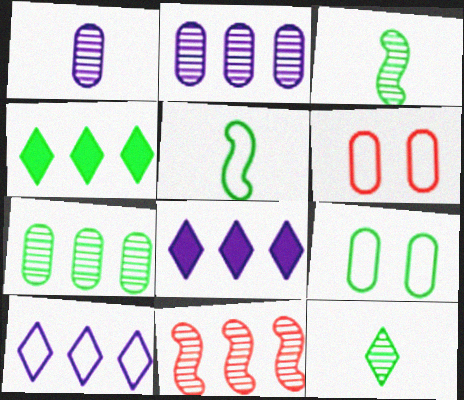[[3, 4, 9], 
[3, 6, 8], 
[5, 6, 10]]